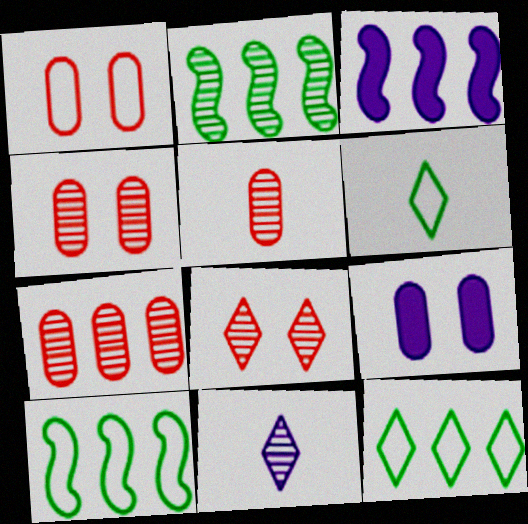[[2, 4, 11], 
[3, 4, 6], 
[3, 7, 12], 
[4, 5, 7]]